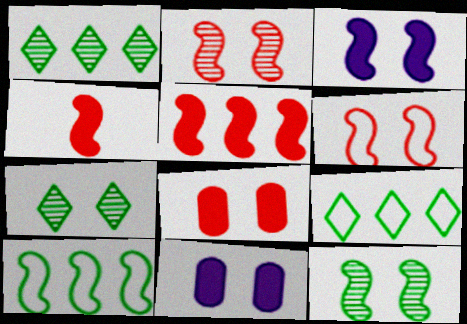[[3, 6, 12], 
[6, 7, 11]]